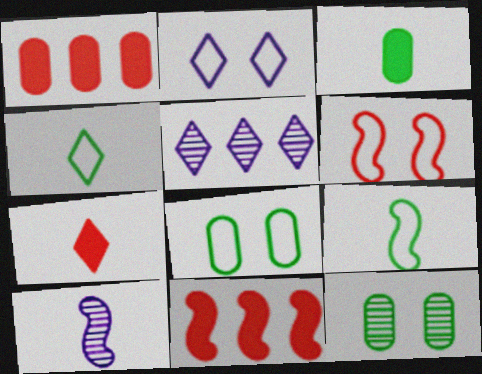[[2, 6, 8], 
[3, 5, 6]]